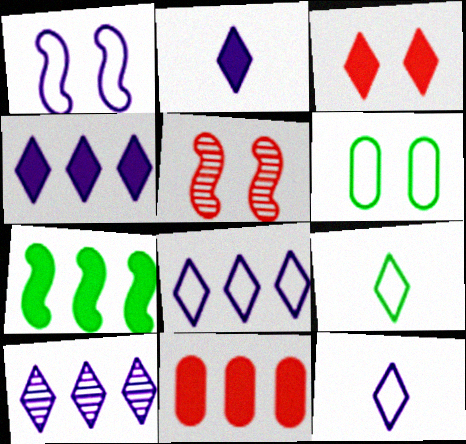[[3, 9, 10], 
[4, 7, 11], 
[4, 8, 10]]